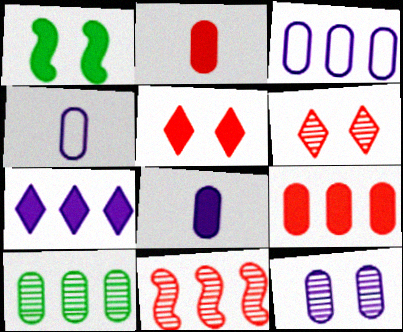[[1, 2, 7], 
[3, 8, 12], 
[3, 9, 10]]